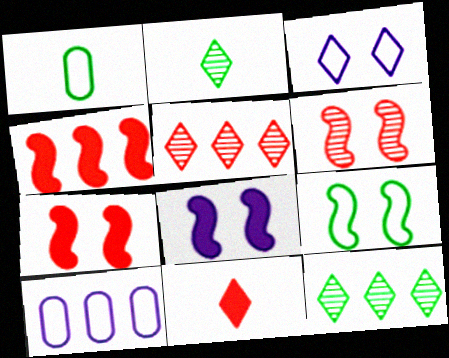[[1, 5, 8], 
[2, 7, 10], 
[3, 11, 12], 
[4, 10, 12], 
[6, 8, 9]]